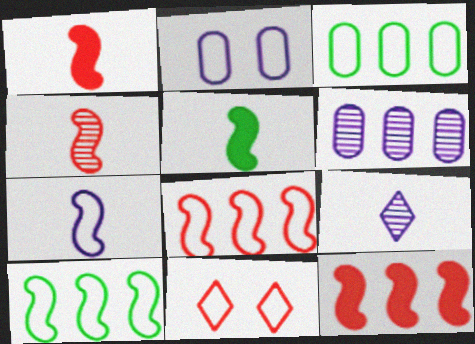[[3, 7, 11], 
[4, 5, 7], 
[5, 6, 11]]